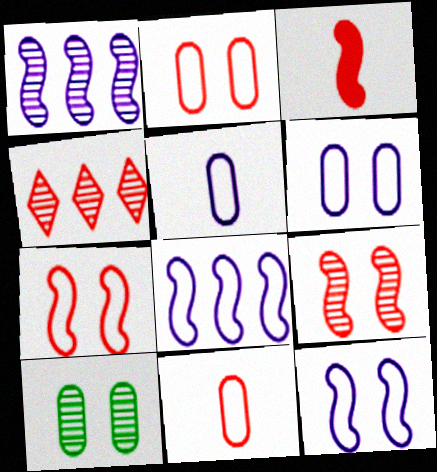[[2, 3, 4]]